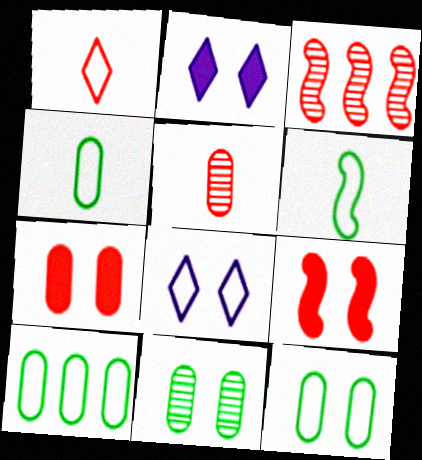[[1, 3, 7], 
[2, 3, 4], 
[4, 10, 12], 
[8, 9, 11]]